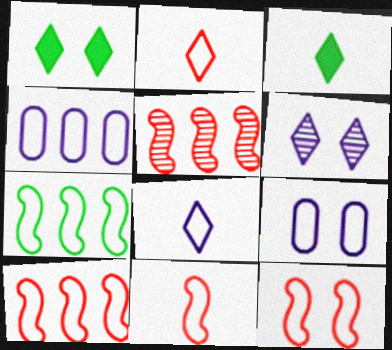[[2, 7, 9], 
[3, 5, 9], 
[10, 11, 12]]